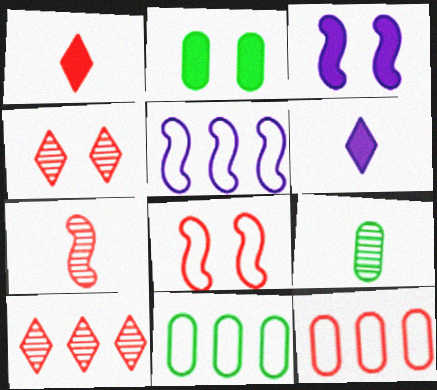[[2, 9, 11]]